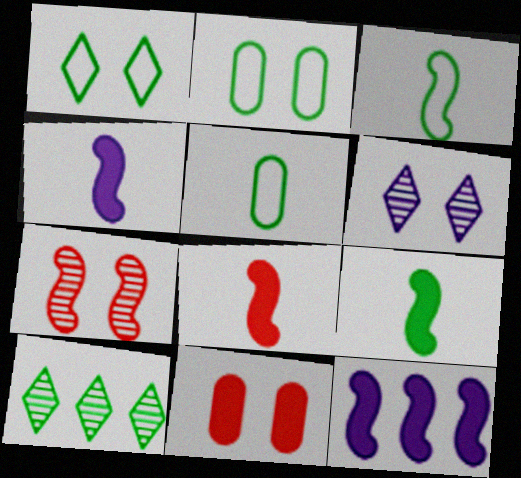[[2, 9, 10], 
[3, 7, 12], 
[4, 8, 9]]